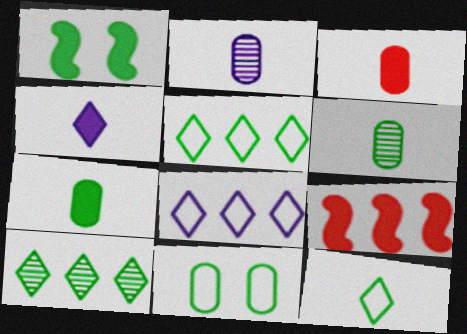[[1, 5, 6]]